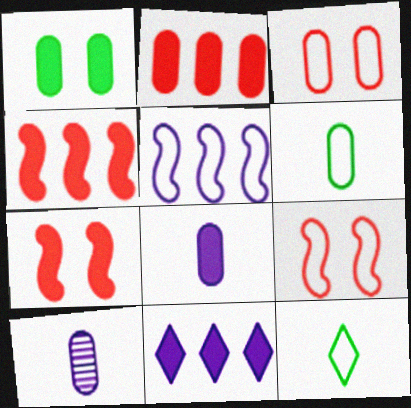[[1, 2, 8], 
[3, 5, 12]]